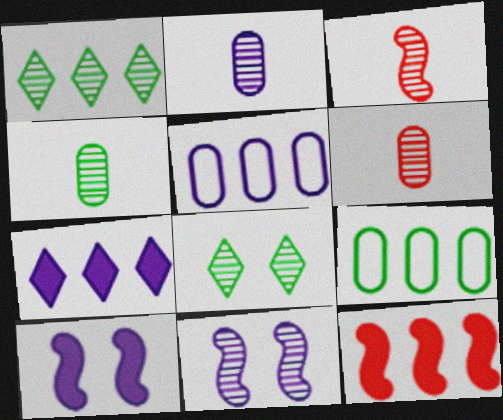[[1, 5, 12], 
[1, 6, 11], 
[2, 4, 6]]